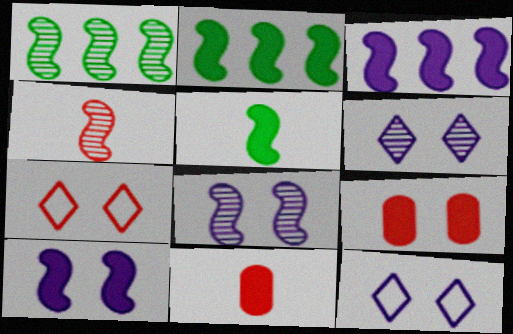[[1, 4, 8], 
[1, 11, 12]]